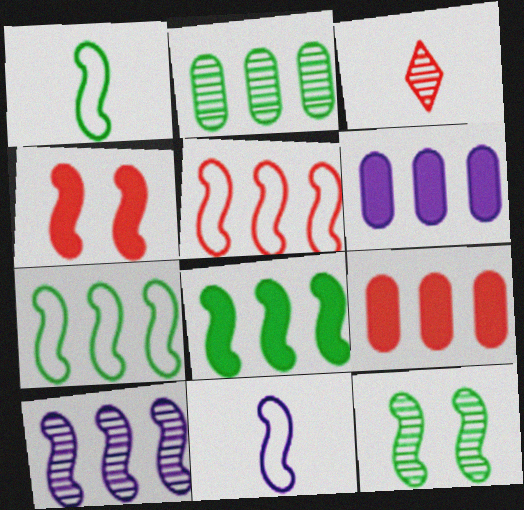[[1, 4, 10], 
[1, 8, 12], 
[5, 8, 10]]